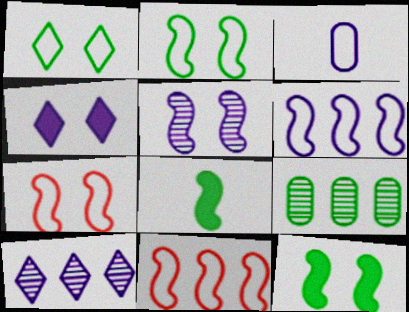[[1, 3, 11], 
[1, 8, 9], 
[5, 7, 12], 
[5, 8, 11]]